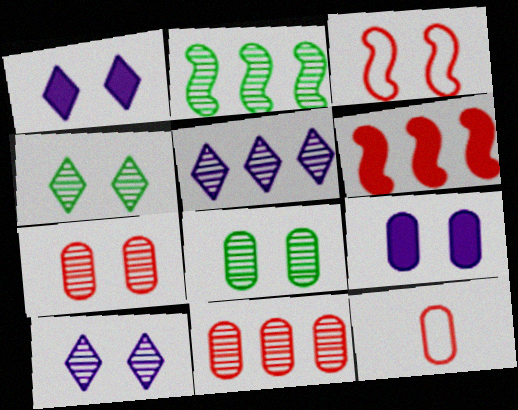[[1, 2, 12], 
[1, 3, 8], 
[2, 5, 11], 
[3, 4, 9]]